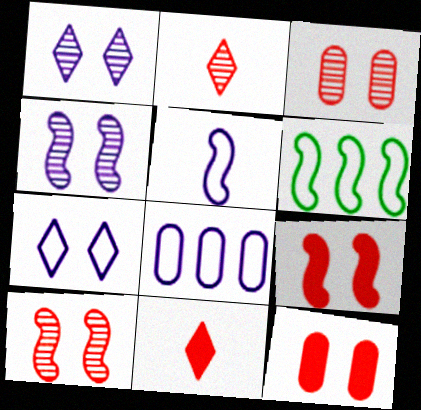[[5, 7, 8]]